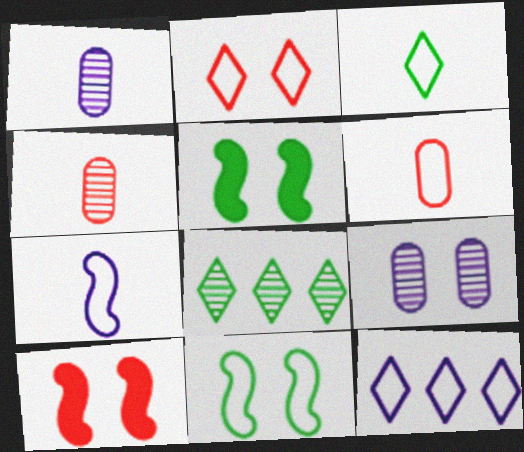[[2, 3, 12], 
[2, 5, 9], 
[3, 6, 7], 
[4, 5, 12], 
[6, 11, 12]]